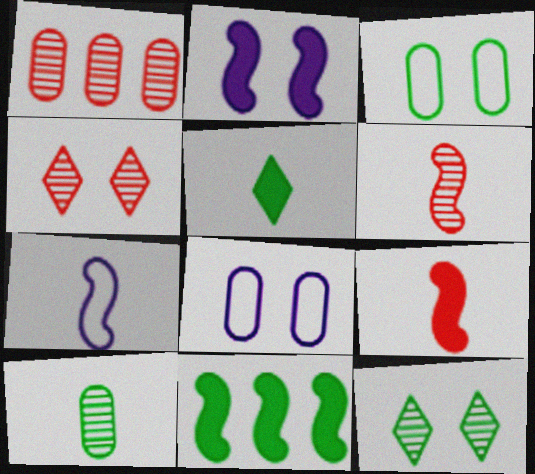[[1, 4, 6], 
[2, 3, 4], 
[2, 9, 11]]